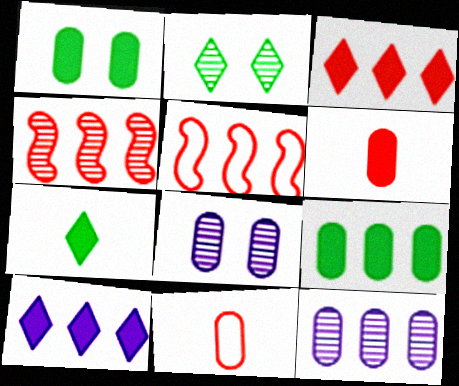[[1, 11, 12], 
[5, 7, 8], 
[8, 9, 11]]